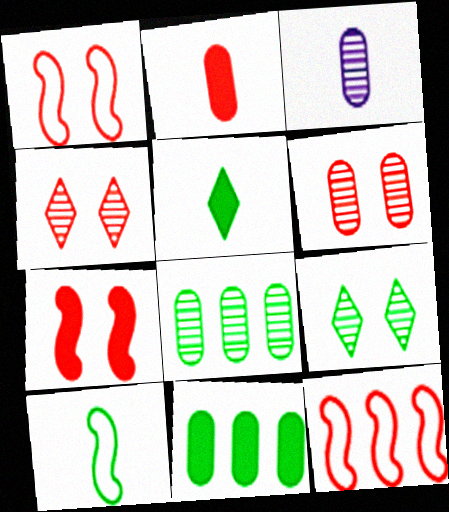[[2, 4, 12], 
[3, 6, 8], 
[9, 10, 11]]